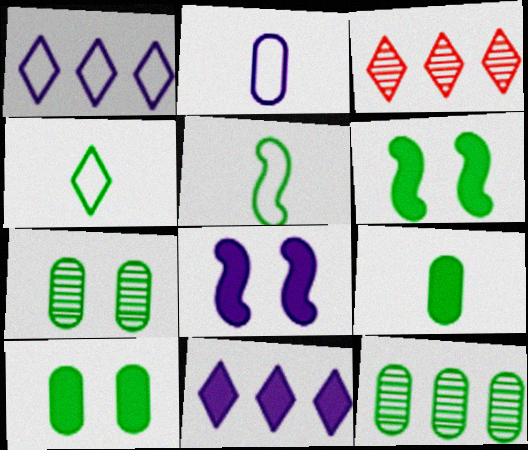[[2, 3, 6], 
[4, 6, 12]]